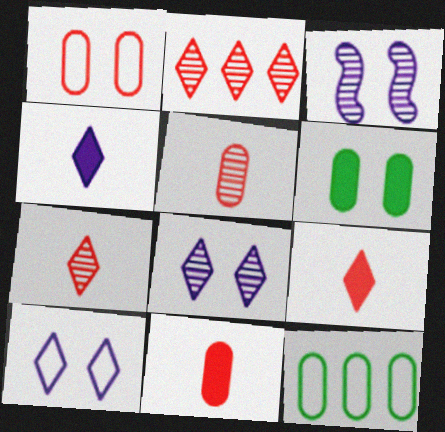[[3, 9, 12]]